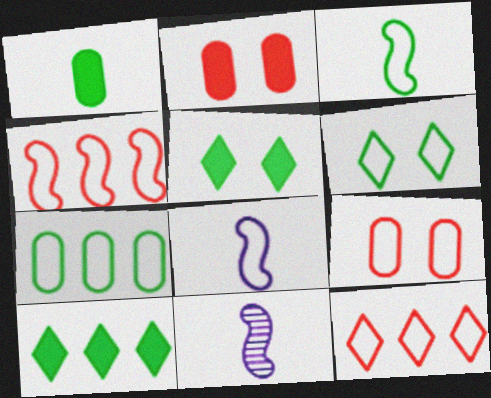[[3, 6, 7], 
[9, 10, 11]]